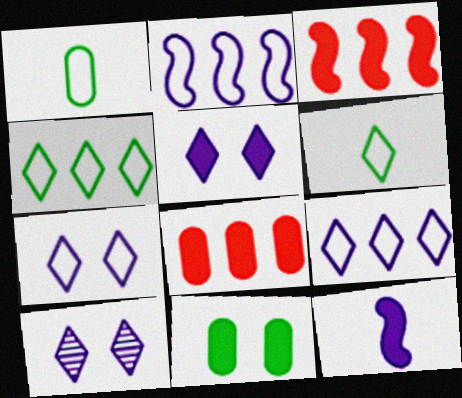[[1, 3, 10], 
[5, 7, 10]]